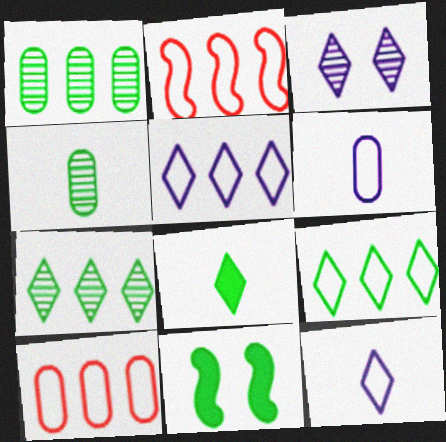[[4, 9, 11]]